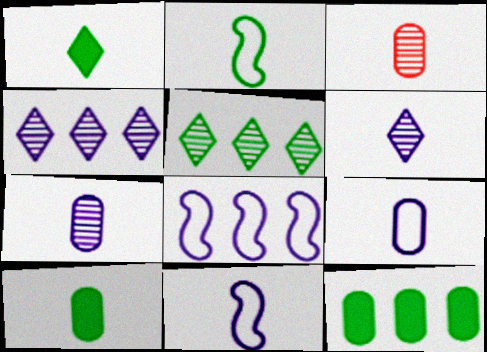[[1, 3, 11], 
[3, 9, 10]]